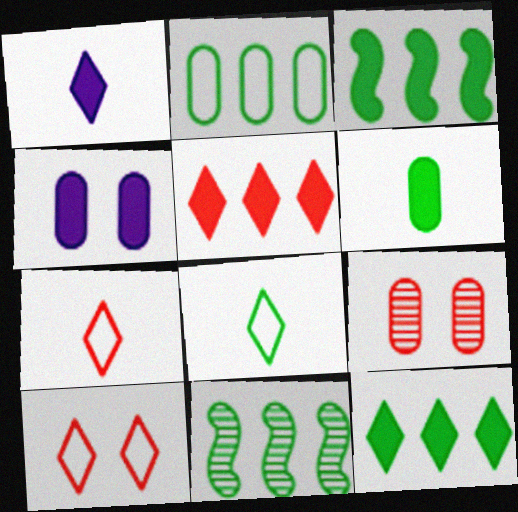[[2, 11, 12], 
[4, 7, 11]]